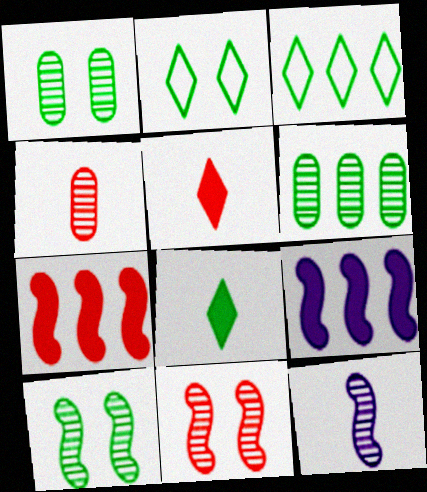[[2, 4, 9]]